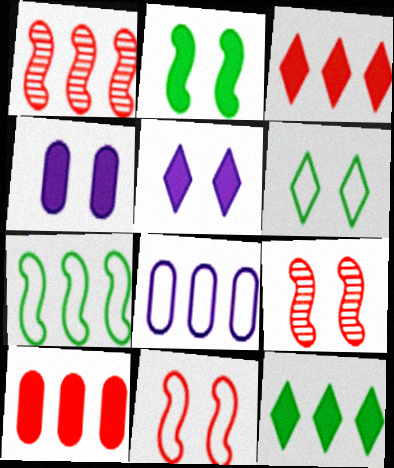[[1, 8, 12], 
[4, 6, 9]]